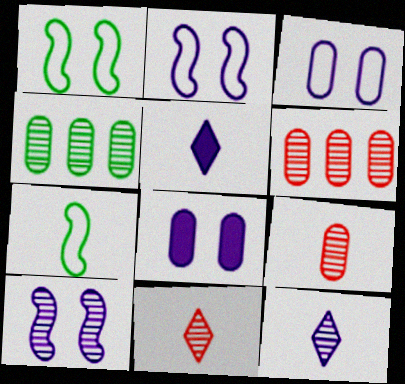[[1, 5, 6], 
[4, 10, 11], 
[5, 7, 9]]